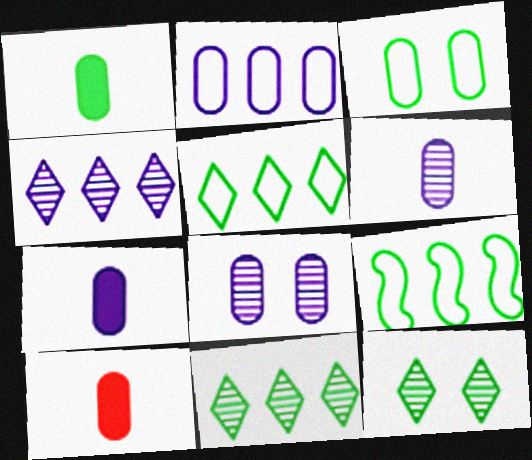[[1, 7, 10], 
[1, 9, 12], 
[2, 7, 8]]